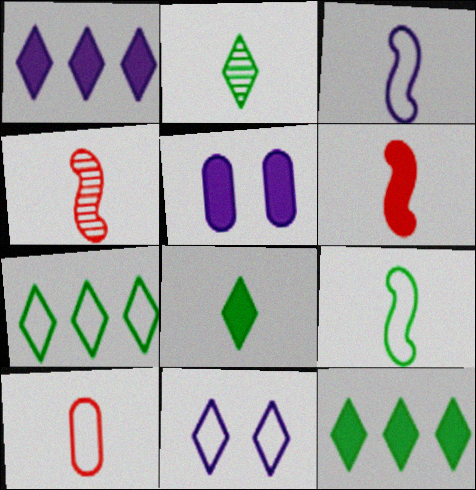[[4, 5, 7], 
[5, 6, 12]]